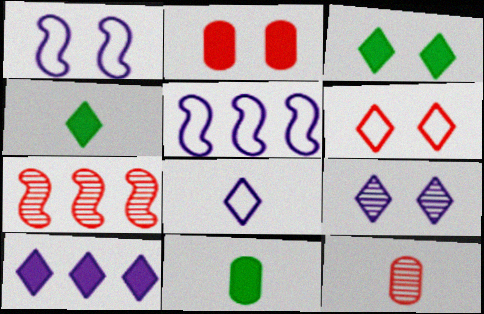[[3, 5, 12], 
[3, 6, 9], 
[8, 9, 10]]